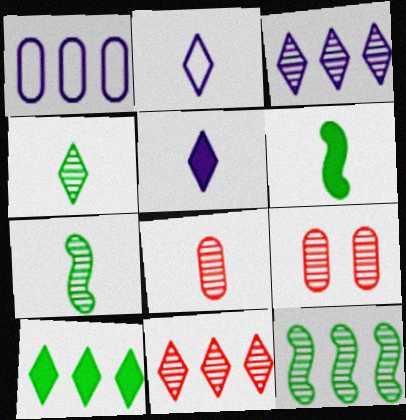[[2, 6, 8], 
[3, 7, 9]]